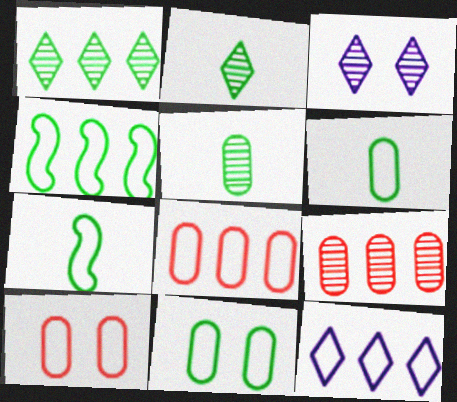[[4, 8, 12], 
[7, 10, 12]]